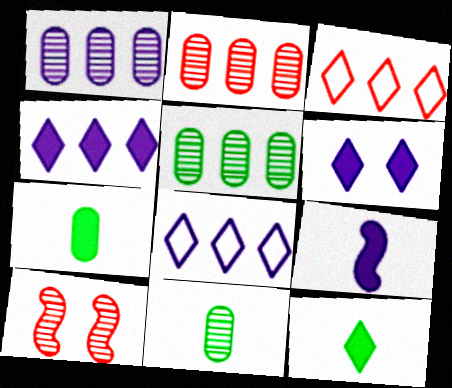[[1, 2, 5], 
[7, 8, 10]]